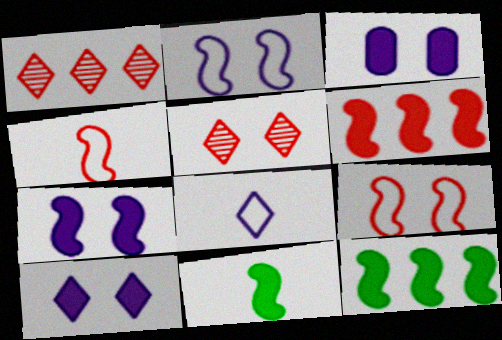[[3, 7, 10], 
[6, 7, 11]]